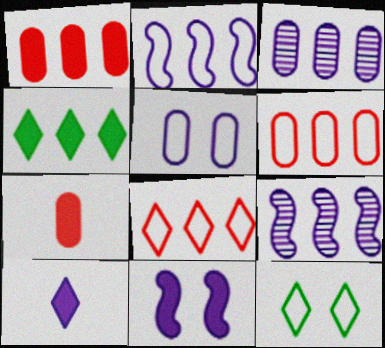[[4, 6, 9], 
[4, 7, 11], 
[5, 9, 10], 
[7, 9, 12]]